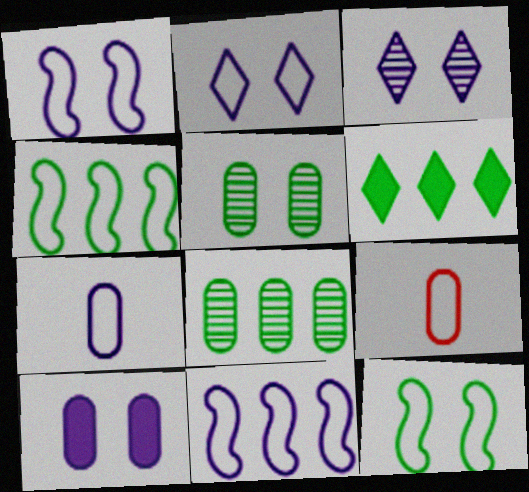[[1, 3, 10], 
[2, 4, 9], 
[2, 7, 11], 
[4, 6, 8], 
[8, 9, 10]]